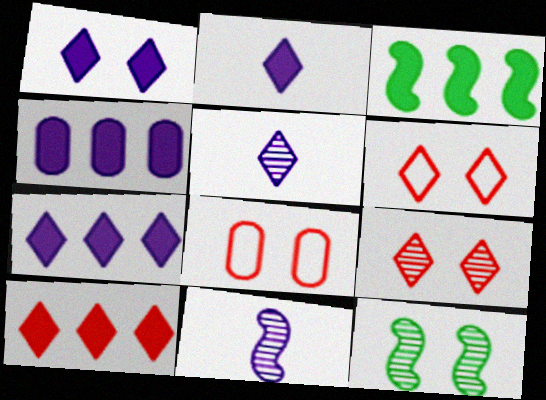[[1, 2, 7], 
[1, 8, 12], 
[3, 4, 10], 
[3, 5, 8]]